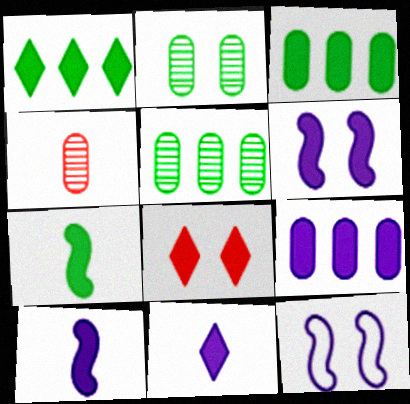[[1, 4, 12], 
[1, 8, 11], 
[2, 8, 12], 
[3, 8, 10], 
[6, 9, 11], 
[7, 8, 9]]